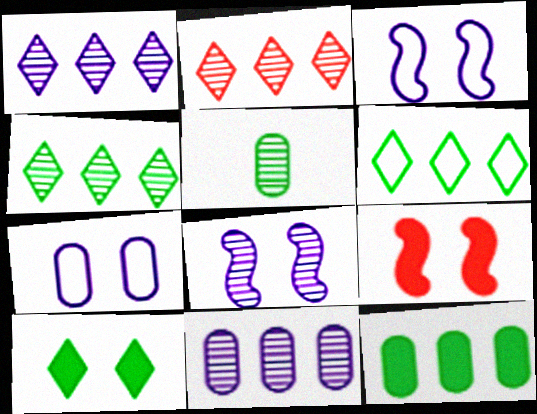[[1, 2, 4], 
[2, 5, 8]]